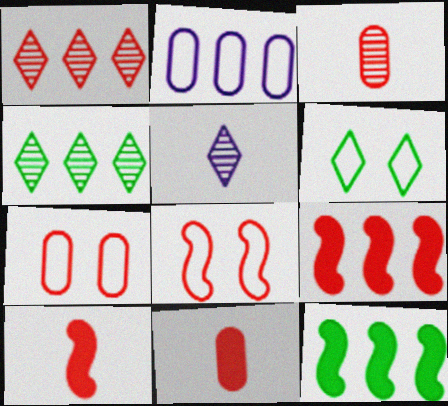[[1, 2, 12], 
[1, 7, 10], 
[1, 8, 11], 
[2, 4, 9], 
[5, 7, 12]]